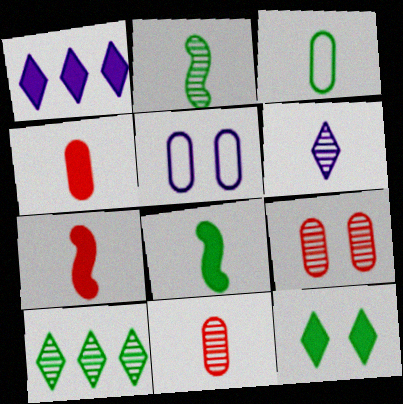[[2, 6, 11], 
[3, 6, 7], 
[5, 7, 10]]